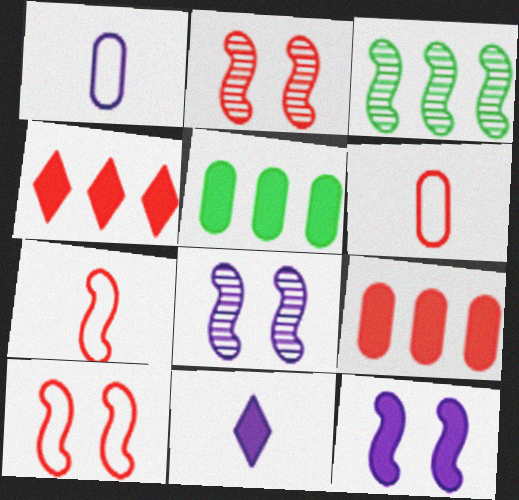[[2, 4, 6], 
[3, 7, 12]]